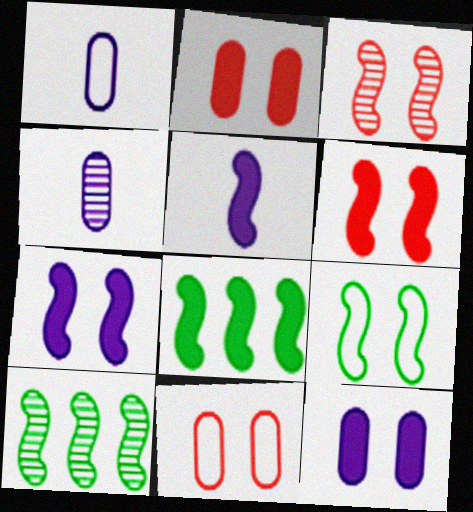[[3, 7, 9], 
[5, 6, 8]]